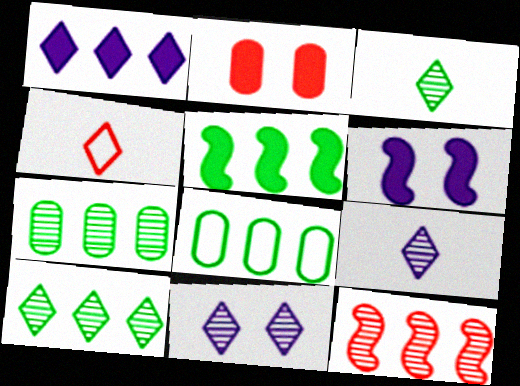[[1, 8, 12], 
[2, 4, 12], 
[4, 6, 7], 
[5, 8, 10]]